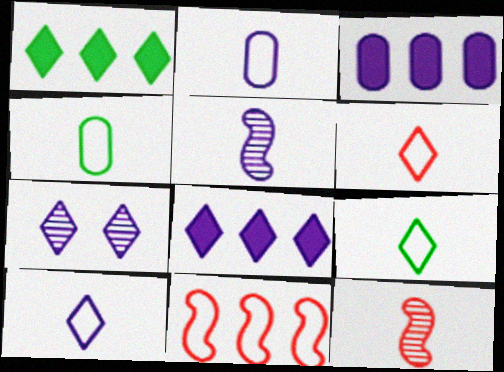[[1, 6, 7], 
[6, 9, 10], 
[7, 8, 10]]